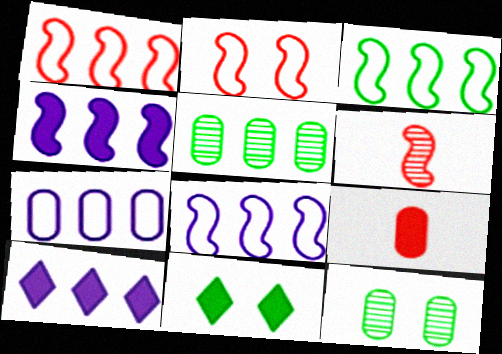[[1, 3, 8], 
[1, 5, 10], 
[4, 9, 11], 
[6, 7, 11], 
[7, 9, 12]]